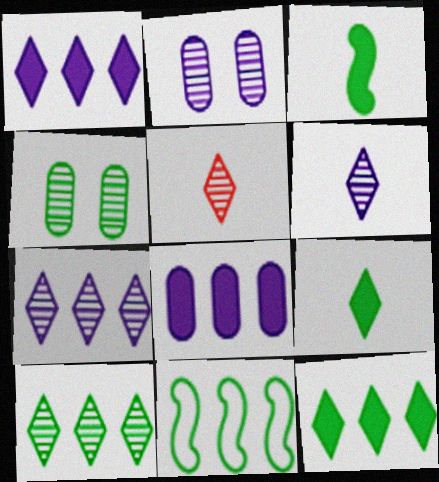[[4, 9, 11]]